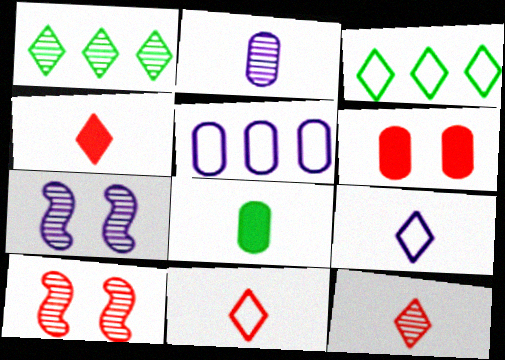[[1, 2, 10], 
[4, 11, 12]]